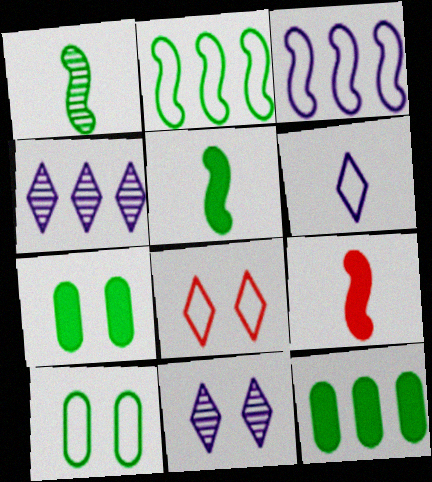[[4, 9, 10]]